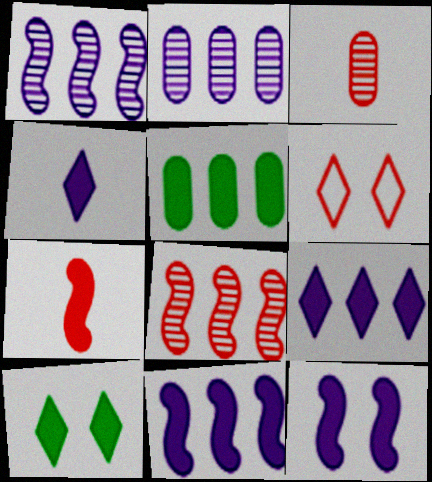[]